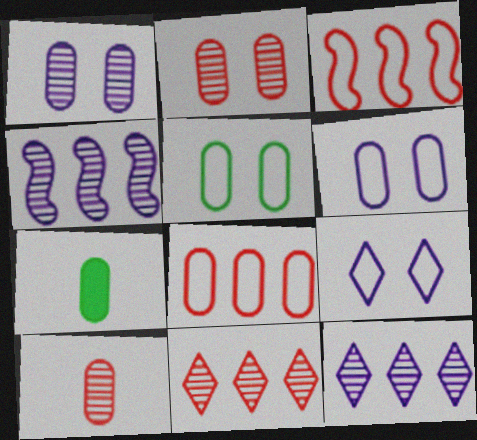[[1, 7, 8]]